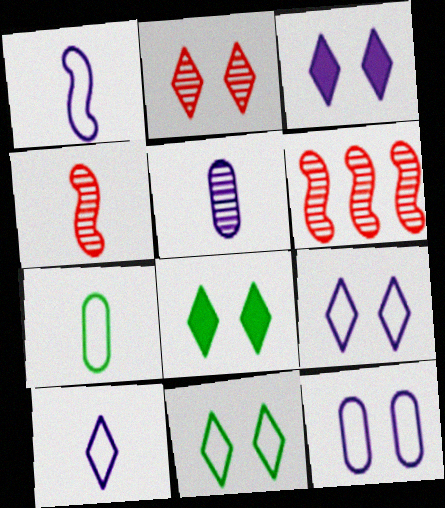[[2, 3, 11], 
[2, 8, 9], 
[3, 6, 7]]